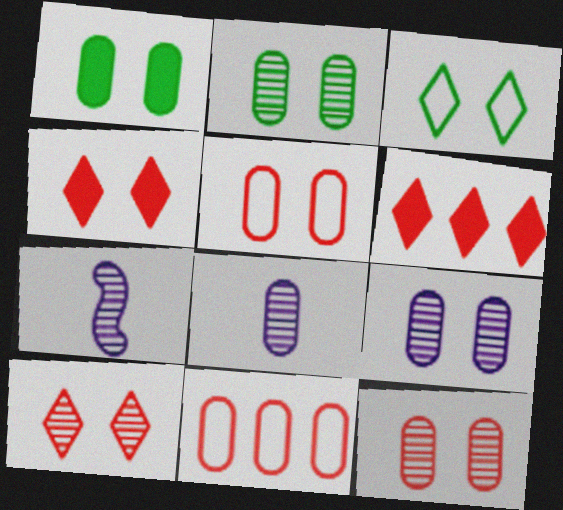[[1, 5, 9], 
[1, 8, 11], 
[2, 9, 12]]